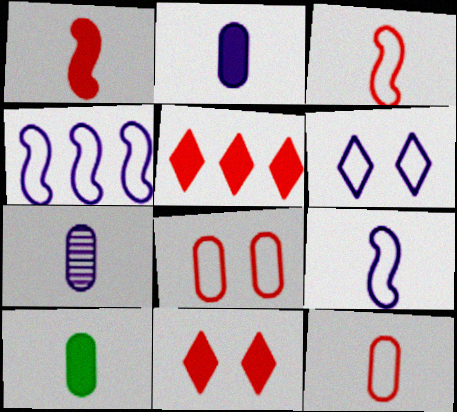[[7, 10, 12]]